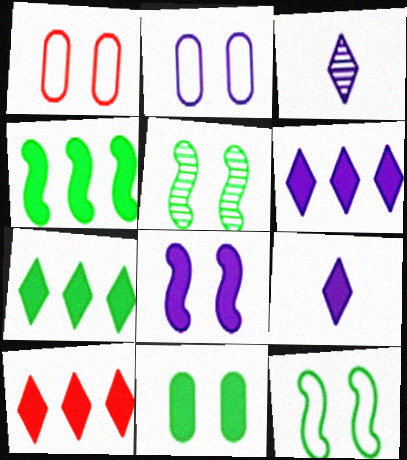[[1, 3, 4], 
[6, 7, 10]]